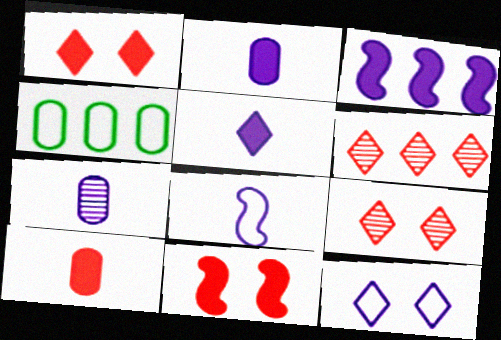[[3, 4, 6], 
[3, 7, 12], 
[5, 7, 8]]